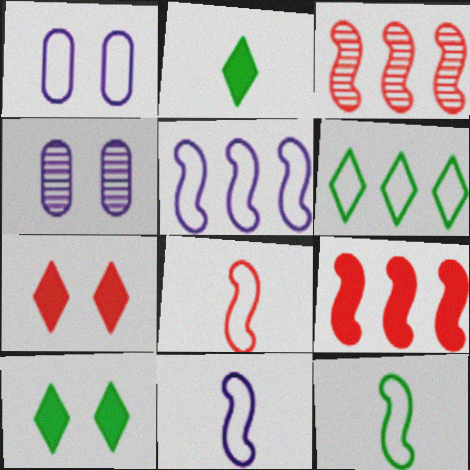[[1, 2, 3], 
[1, 6, 8], 
[8, 11, 12]]